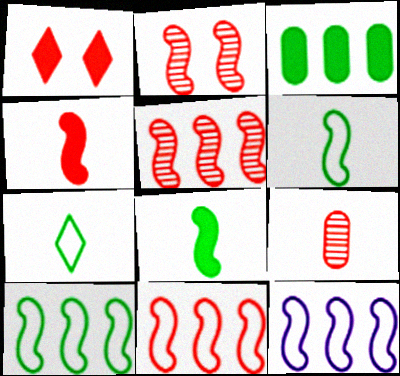[[1, 9, 11], 
[2, 4, 11], 
[2, 8, 12], 
[10, 11, 12]]